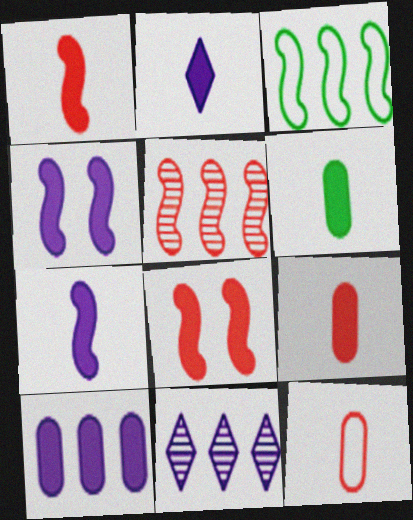[[1, 2, 6], 
[2, 4, 10]]